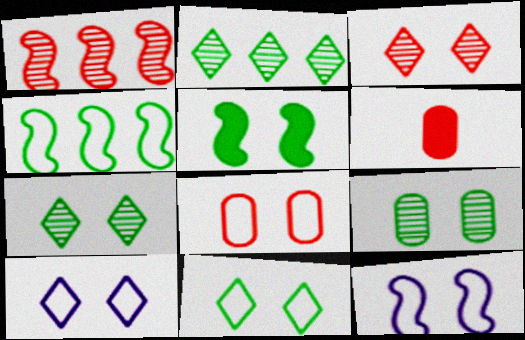[[2, 6, 12], 
[5, 9, 11], 
[8, 11, 12]]